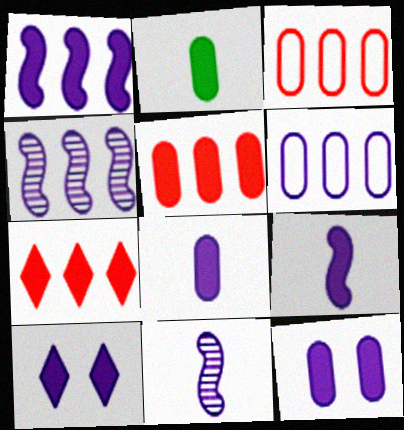[[1, 8, 10], 
[2, 5, 12], 
[6, 10, 11]]